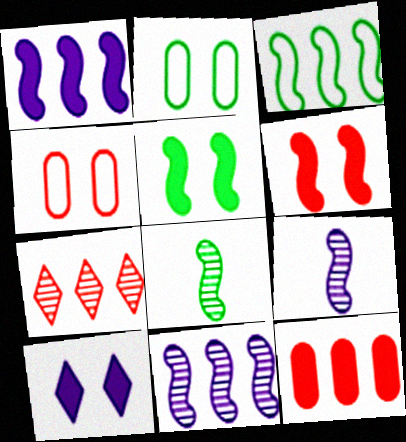[[3, 5, 8], 
[3, 6, 9]]